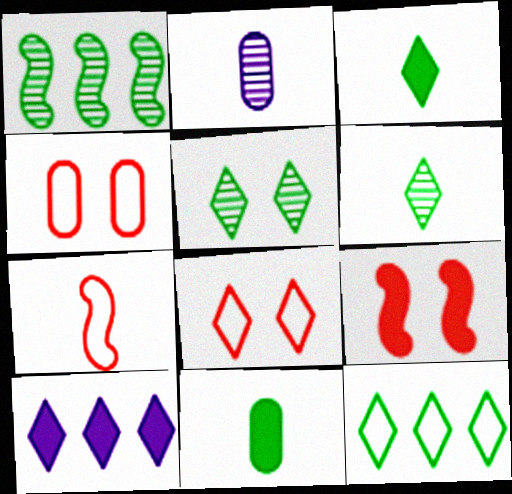[[2, 3, 7], 
[2, 9, 12], 
[3, 5, 12], 
[6, 8, 10], 
[9, 10, 11]]